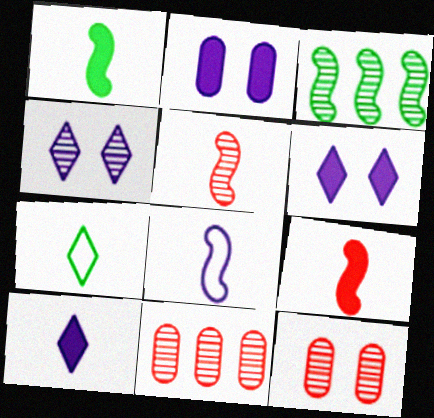[[1, 5, 8]]